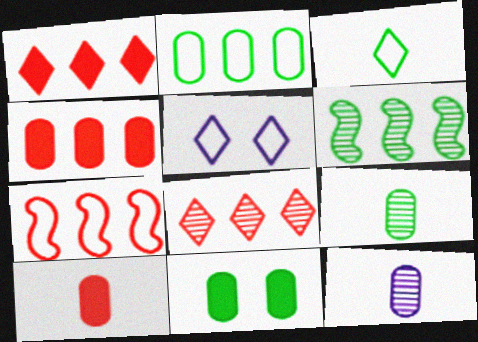[[2, 9, 11], 
[3, 6, 11], 
[4, 7, 8], 
[5, 6, 10]]